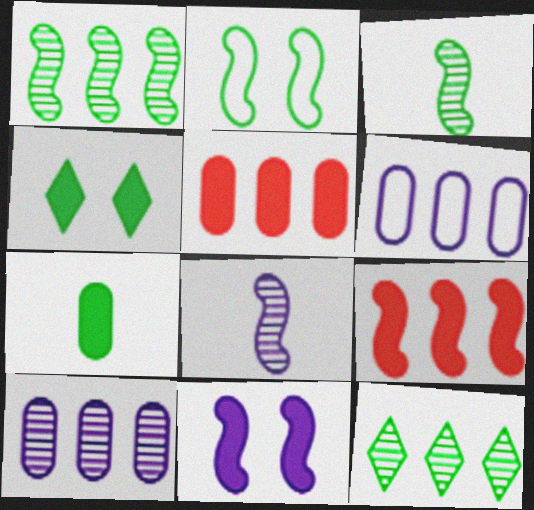[[2, 7, 12], 
[2, 8, 9], 
[6, 9, 12]]